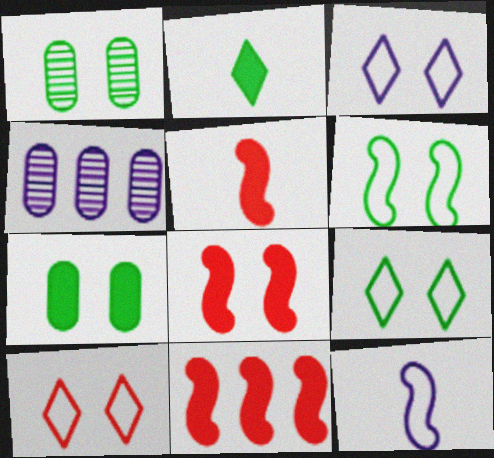[[1, 3, 8], 
[3, 9, 10], 
[4, 5, 9], 
[5, 8, 11]]